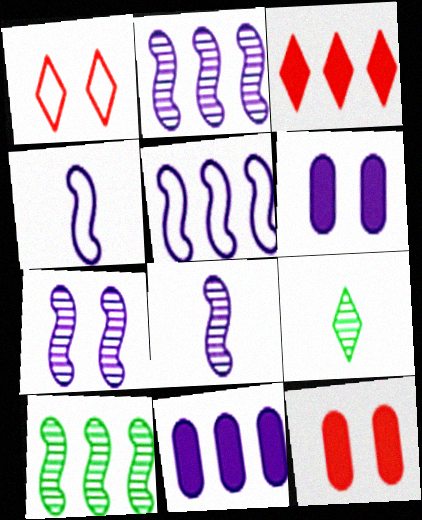[[2, 7, 8], 
[5, 9, 12]]